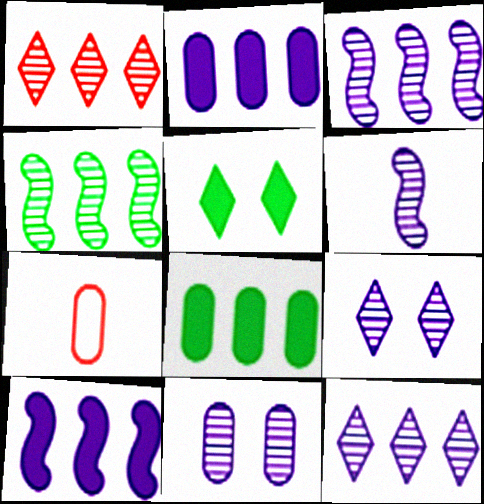[[3, 5, 7], 
[6, 11, 12], 
[7, 8, 11]]